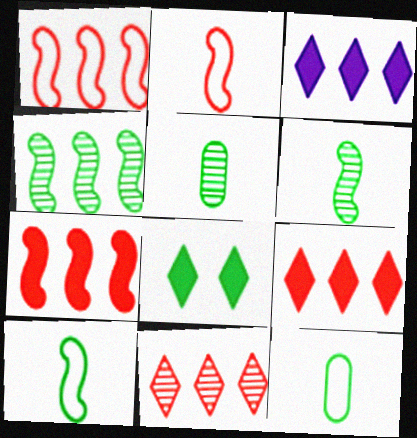[[4, 8, 12]]